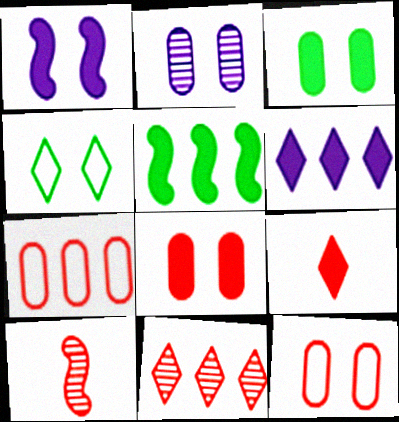[[2, 3, 12]]